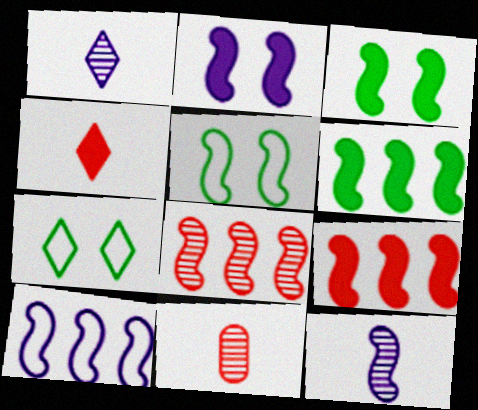[[2, 10, 12], 
[5, 9, 12], 
[6, 8, 10]]